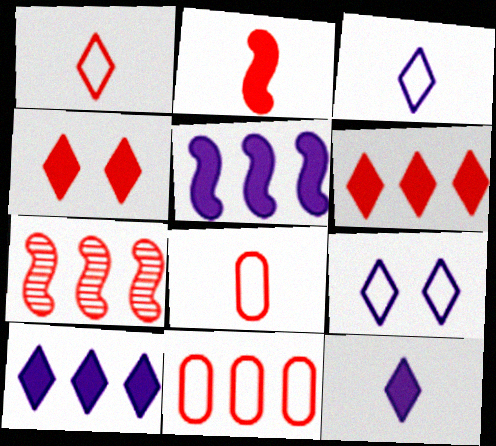[[4, 7, 8], 
[6, 7, 11]]